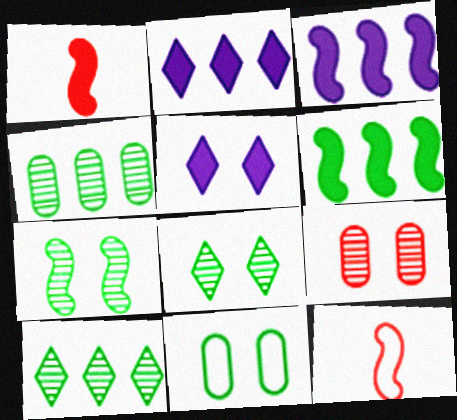[[3, 7, 12], 
[4, 5, 12]]